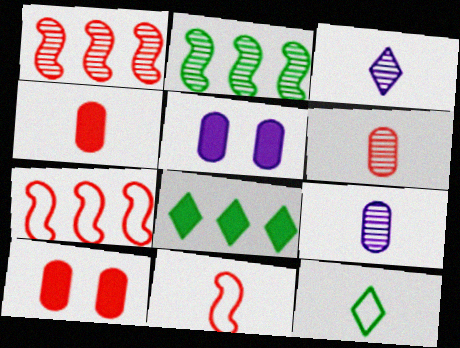[[1, 5, 12]]